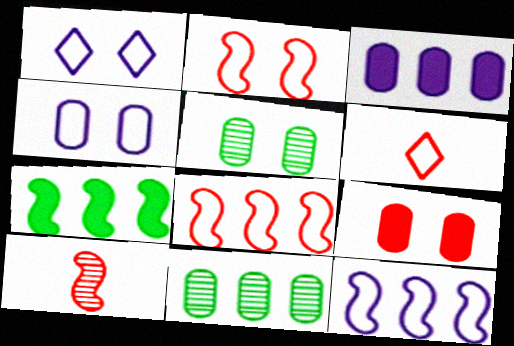[[4, 5, 9]]